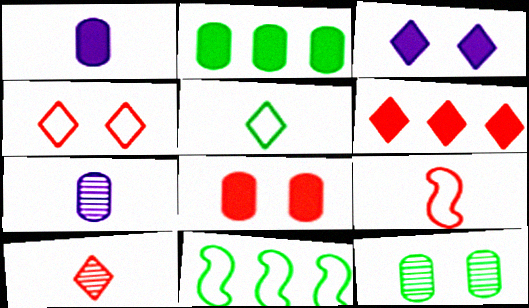[[1, 2, 8], 
[4, 6, 10]]